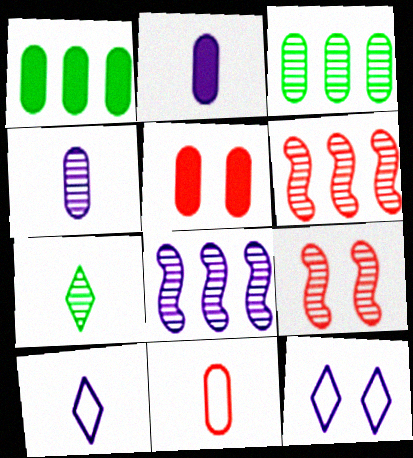[[1, 2, 5], 
[1, 9, 10], 
[2, 8, 12]]